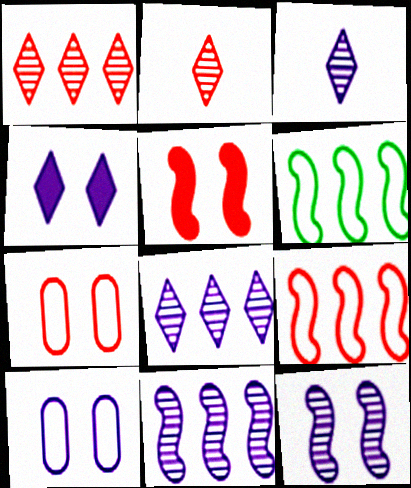[[4, 10, 12]]